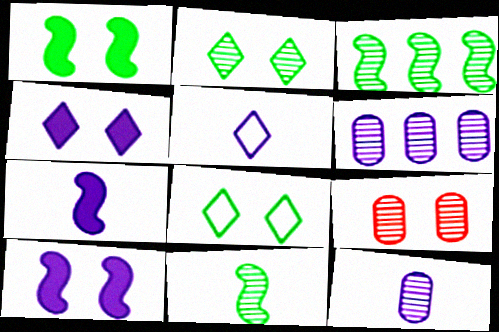[[5, 6, 10], 
[5, 7, 12], 
[8, 9, 10]]